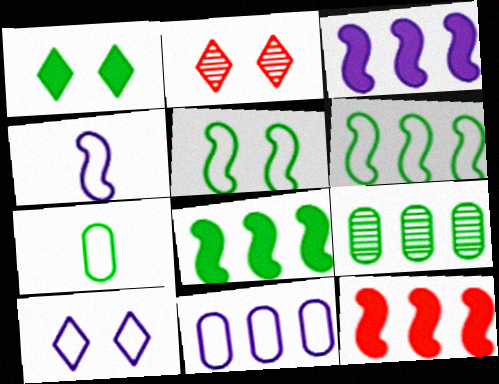[[1, 2, 10], 
[2, 3, 7], 
[3, 8, 12], 
[4, 10, 11]]